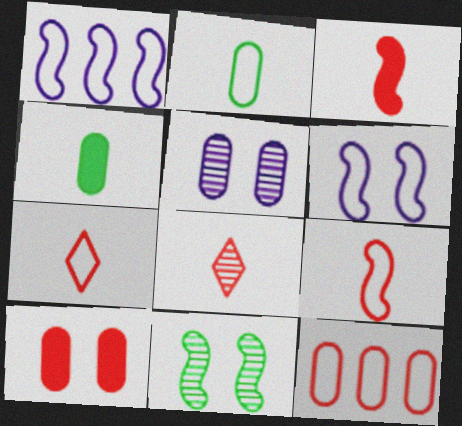[[1, 3, 11], 
[4, 5, 12]]